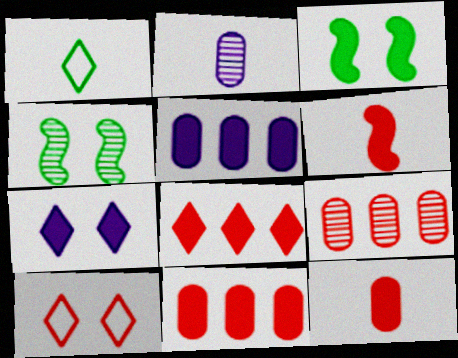[[1, 2, 6], 
[6, 9, 10]]